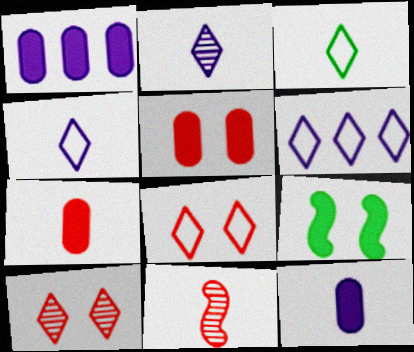[[3, 6, 8], 
[3, 11, 12]]